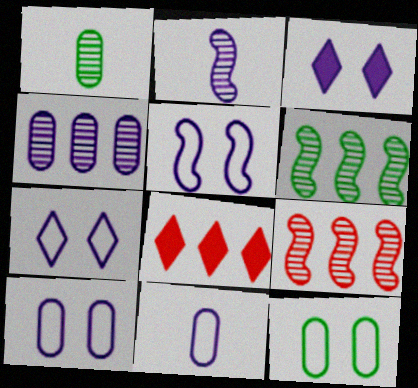[[1, 5, 8], 
[2, 8, 12], 
[5, 7, 10]]